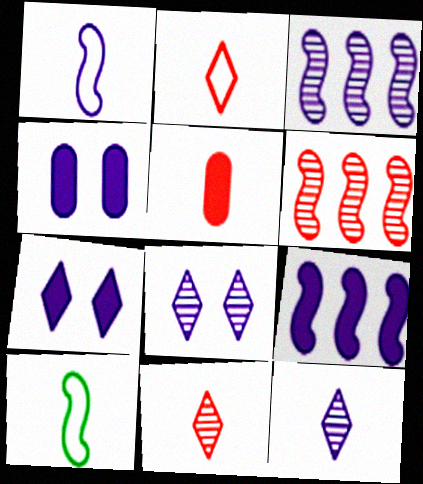[[5, 10, 12]]